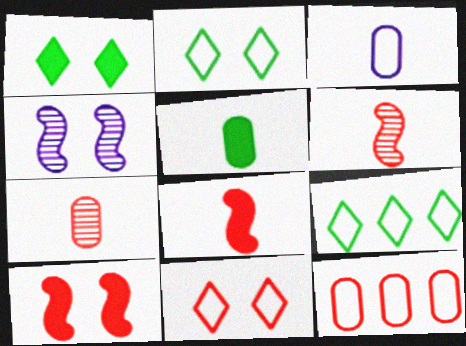[[3, 5, 7]]